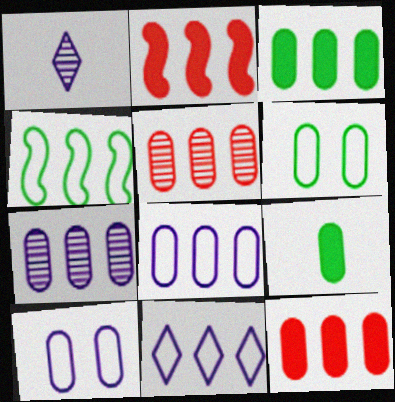[[1, 2, 6], 
[3, 5, 8], 
[5, 9, 10]]